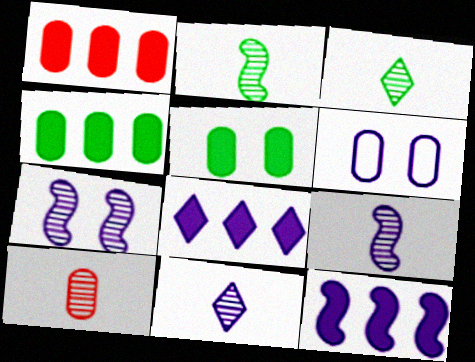[[2, 10, 11], 
[3, 9, 10], 
[4, 6, 10], 
[6, 8, 9], 
[6, 11, 12]]